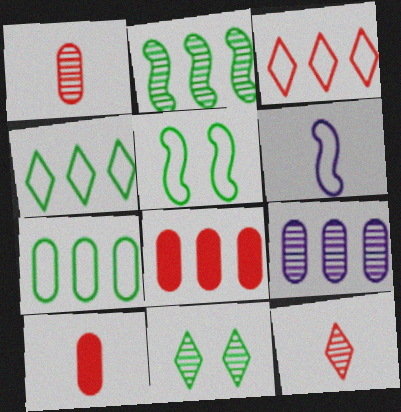[[6, 8, 11], 
[7, 8, 9]]